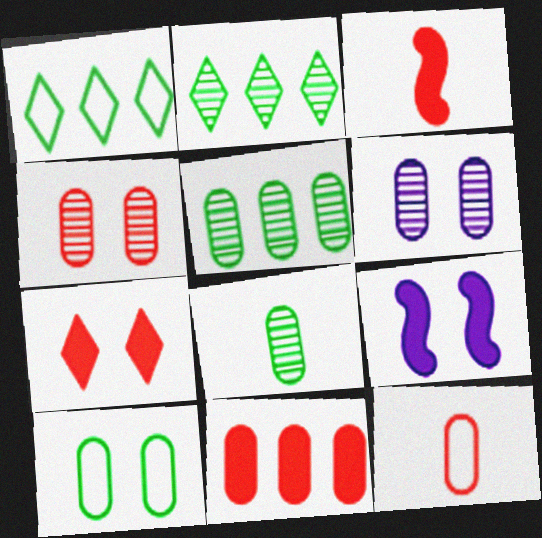[[1, 3, 6], 
[2, 9, 12], 
[3, 7, 11], 
[4, 11, 12]]